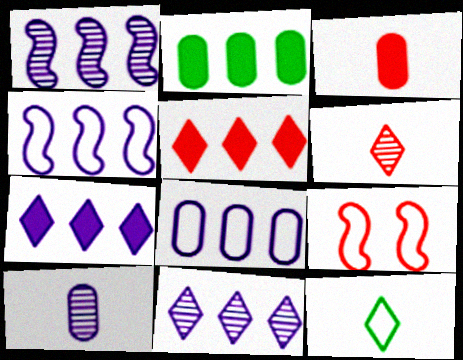[[1, 7, 8], 
[8, 9, 12]]